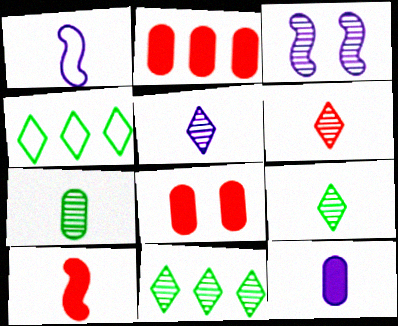[[1, 5, 12], 
[1, 8, 11], 
[5, 6, 9]]